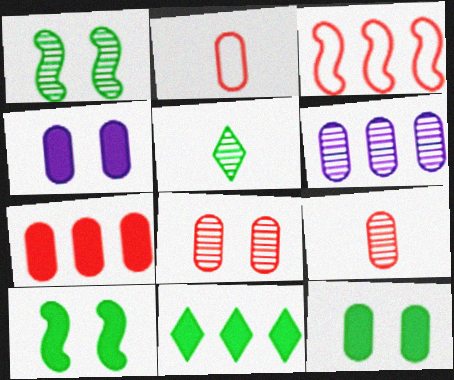[[2, 6, 12], 
[2, 7, 8], 
[3, 4, 5], 
[3, 6, 11]]